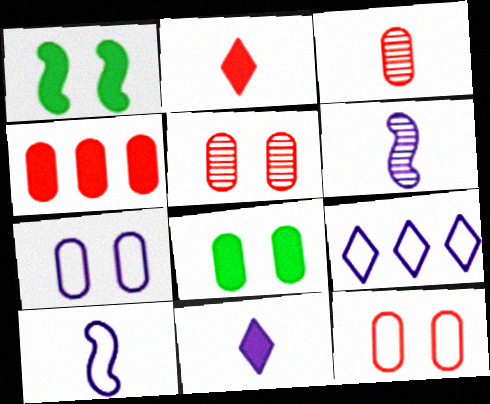[[1, 3, 9], 
[1, 4, 11], 
[3, 4, 12], 
[5, 7, 8], 
[7, 9, 10]]